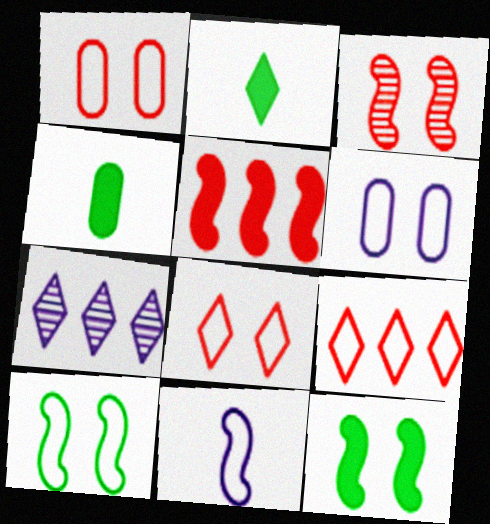[[2, 7, 8], 
[6, 8, 10]]